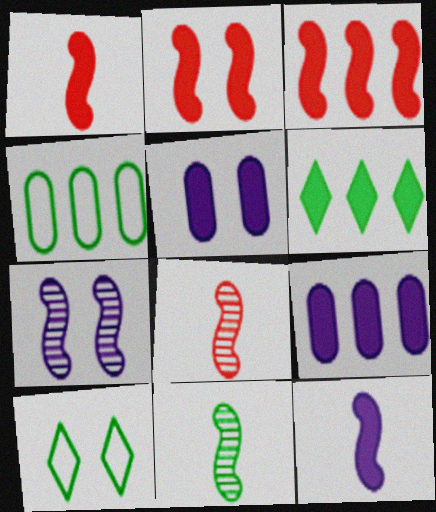[[1, 2, 3], 
[1, 5, 6], 
[3, 6, 9], 
[8, 9, 10]]